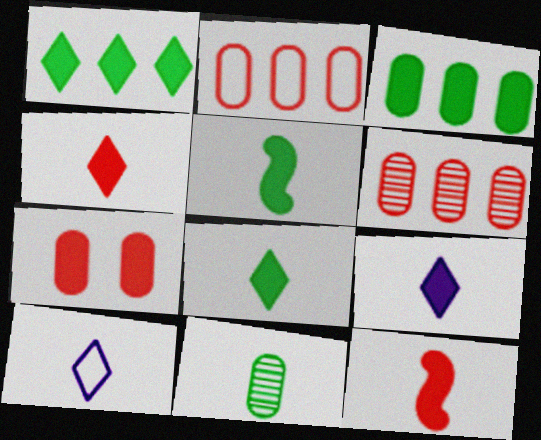[[4, 8, 9], 
[10, 11, 12]]